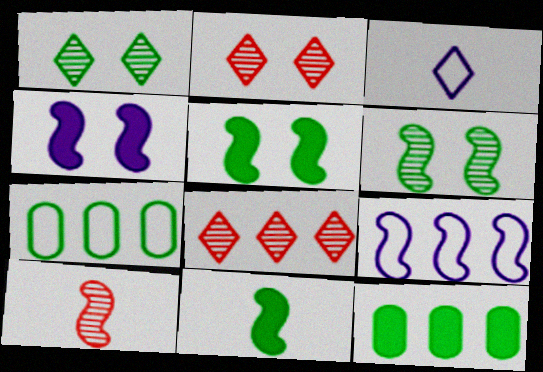[[1, 7, 11], 
[5, 9, 10], 
[8, 9, 12]]